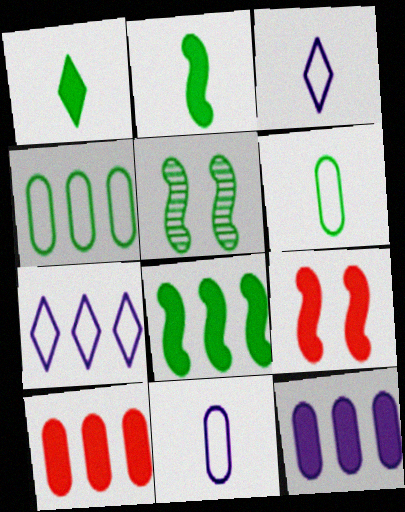[[1, 4, 5], 
[1, 9, 12], 
[3, 5, 10]]